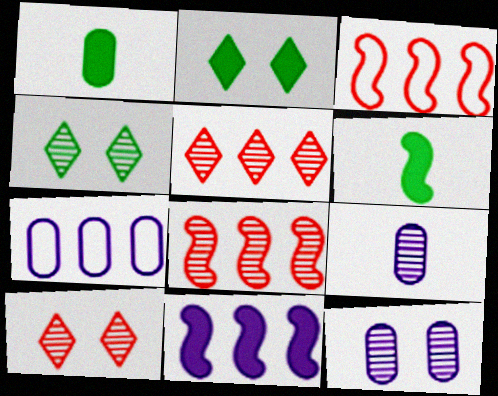[[2, 3, 9], 
[4, 8, 9], 
[6, 7, 10]]